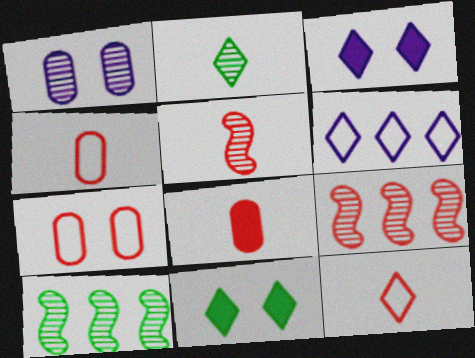[[1, 2, 9], 
[3, 4, 10], 
[5, 8, 12]]